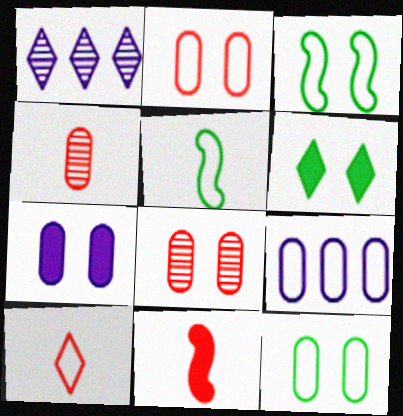[[1, 6, 10], 
[1, 11, 12], 
[3, 9, 10], 
[4, 10, 11], 
[7, 8, 12]]